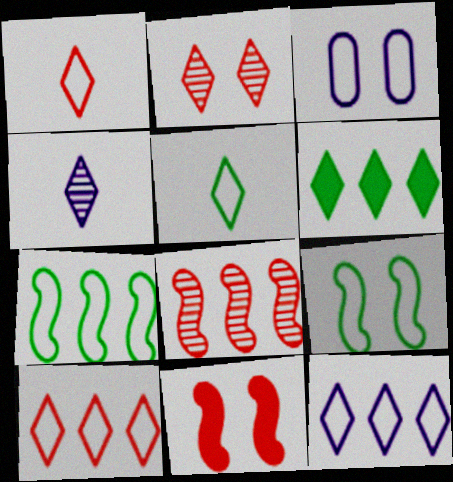[[1, 3, 7]]